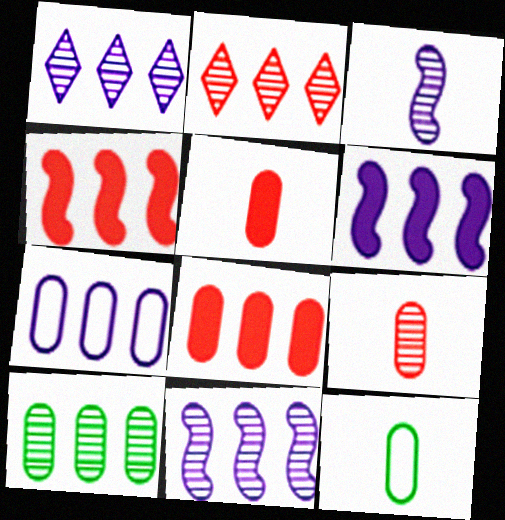[[1, 6, 7], 
[2, 10, 11], 
[7, 8, 10]]